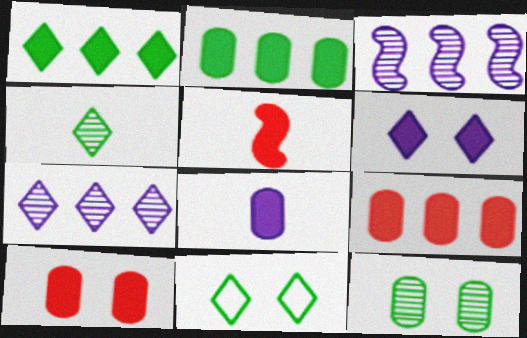[[1, 4, 11], 
[2, 5, 6], 
[2, 8, 10]]